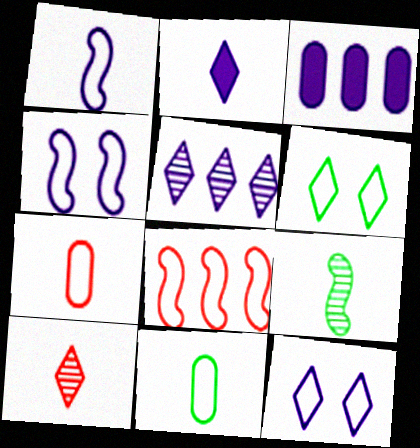[[2, 5, 12], 
[2, 7, 9], 
[8, 11, 12]]